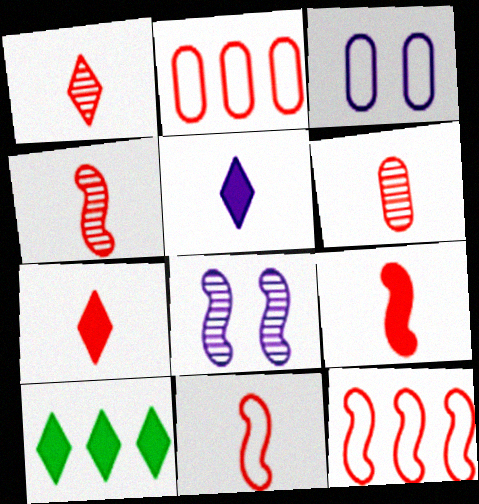[[1, 4, 6], 
[3, 4, 10], 
[4, 9, 11], 
[6, 7, 11]]